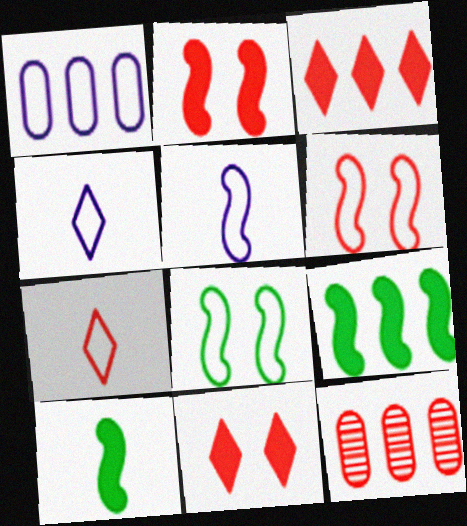[[1, 7, 8], 
[2, 7, 12]]